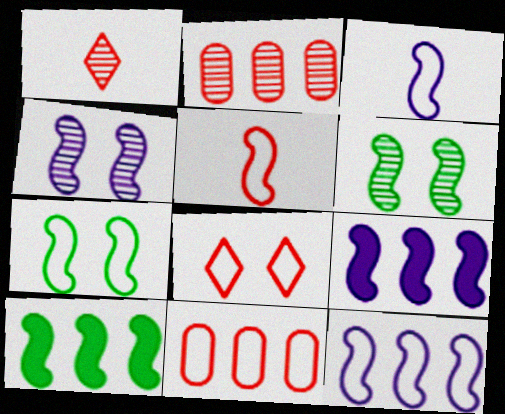[[3, 4, 9], 
[4, 5, 10], 
[5, 6, 9], 
[5, 7, 12], 
[5, 8, 11]]